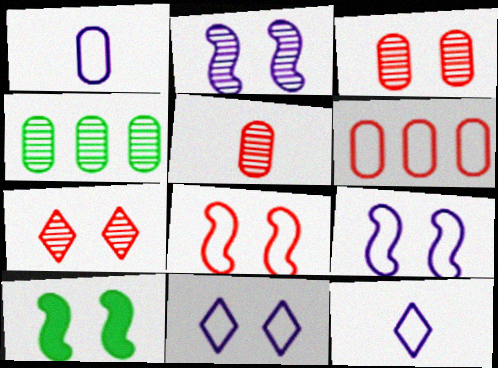[[2, 8, 10], 
[3, 10, 11]]